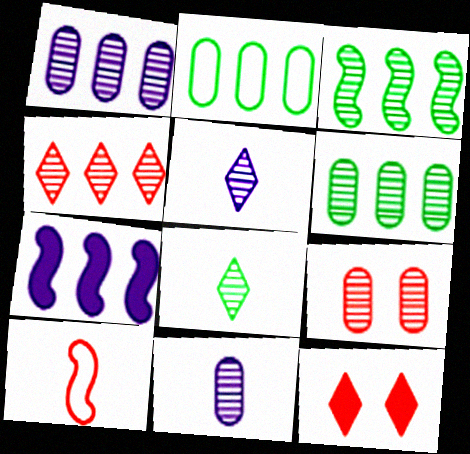[[1, 3, 4], 
[2, 4, 7], 
[3, 5, 9], 
[6, 9, 11]]